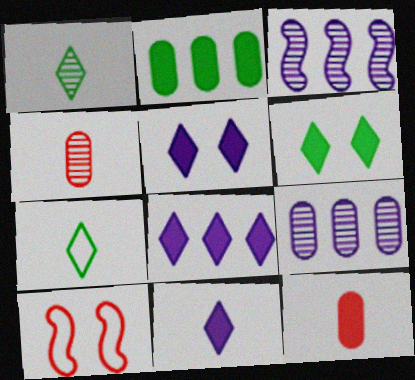[[5, 8, 11]]